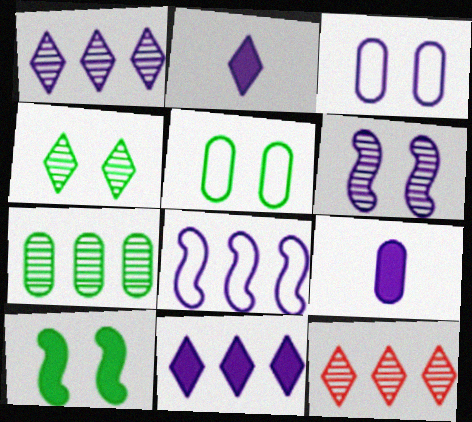[[4, 5, 10]]